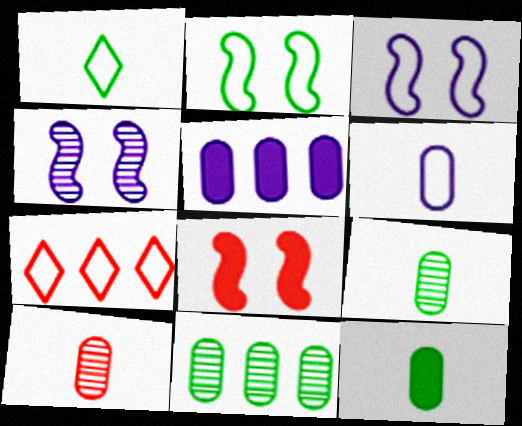[[2, 4, 8], 
[2, 6, 7], 
[4, 7, 12], 
[6, 10, 12], 
[7, 8, 10]]